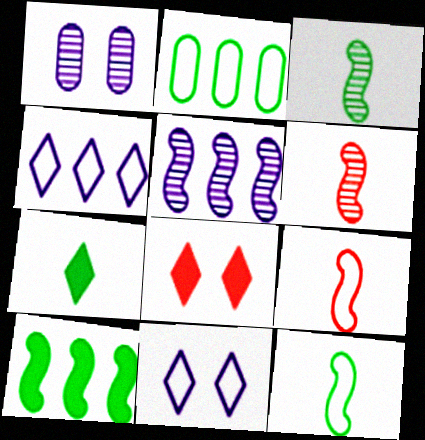[[2, 9, 11]]